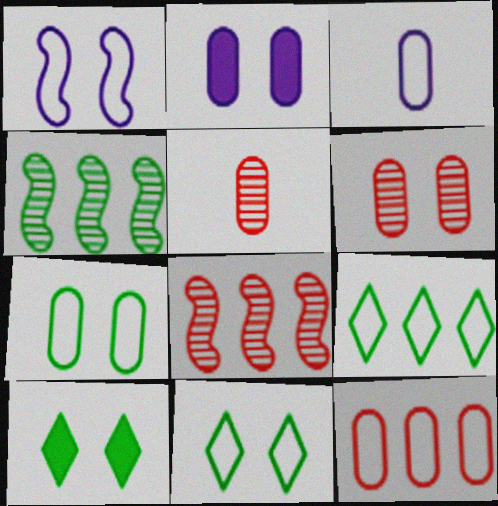[[1, 6, 10], 
[2, 6, 7], 
[3, 7, 12], 
[3, 8, 10]]